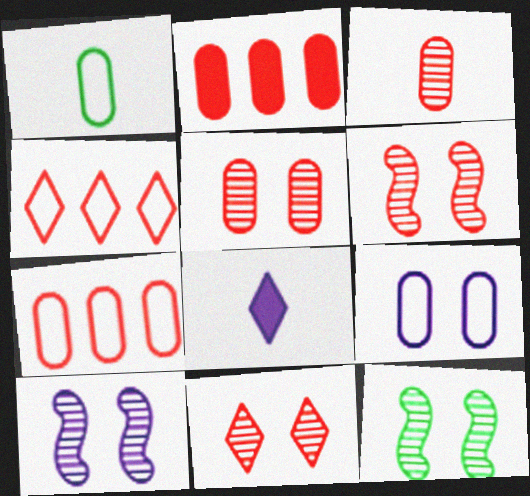[[1, 7, 9], 
[5, 6, 11], 
[6, 10, 12], 
[7, 8, 12]]